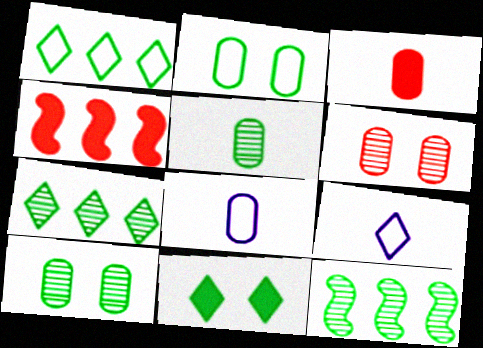[[3, 5, 8], 
[4, 9, 10]]